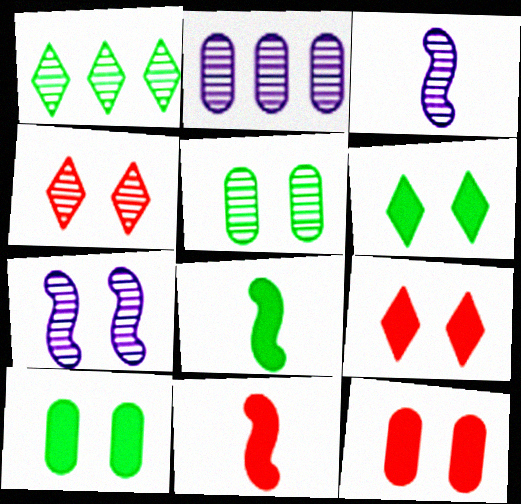[[4, 5, 7]]